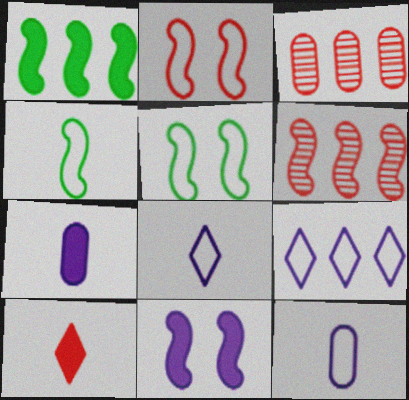[[1, 3, 9], 
[2, 3, 10], 
[4, 6, 11]]